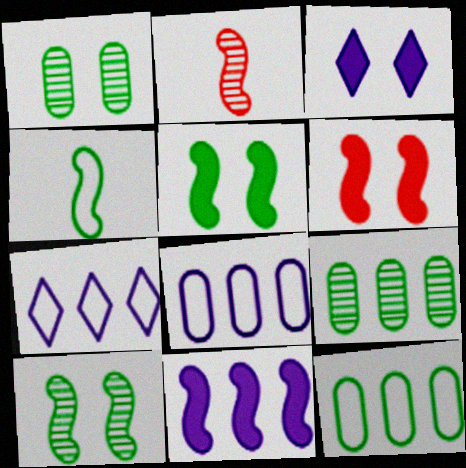[[2, 3, 12]]